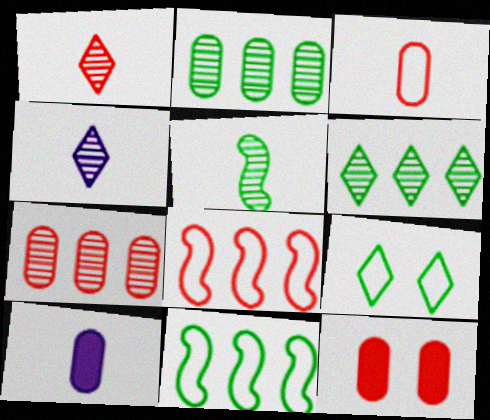[[1, 8, 12], 
[3, 7, 12], 
[4, 11, 12]]